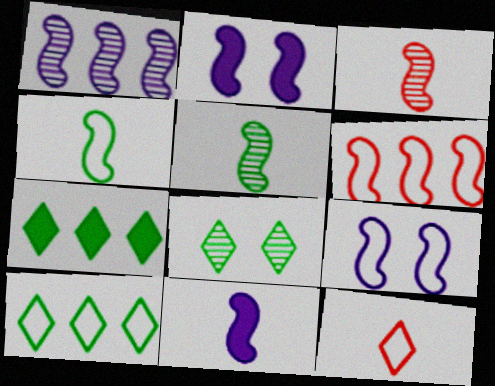[[1, 9, 11], 
[2, 5, 6], 
[3, 4, 11], 
[4, 6, 9]]